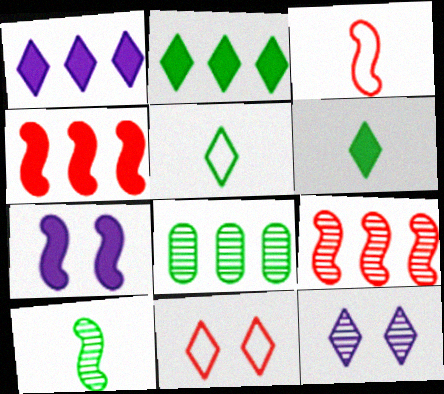[]